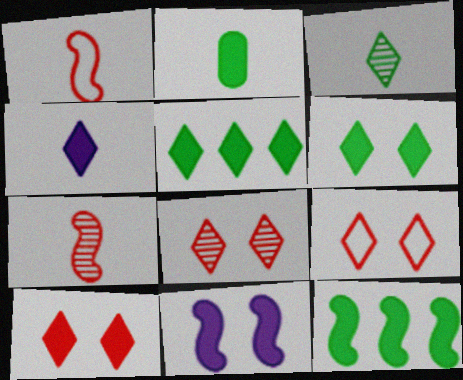[[2, 6, 12], 
[4, 5, 10], 
[8, 9, 10]]